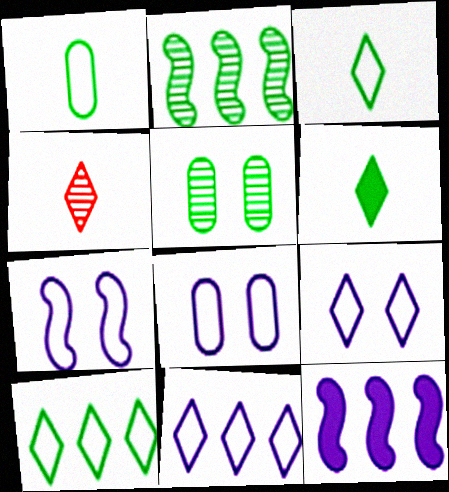[[7, 8, 9]]